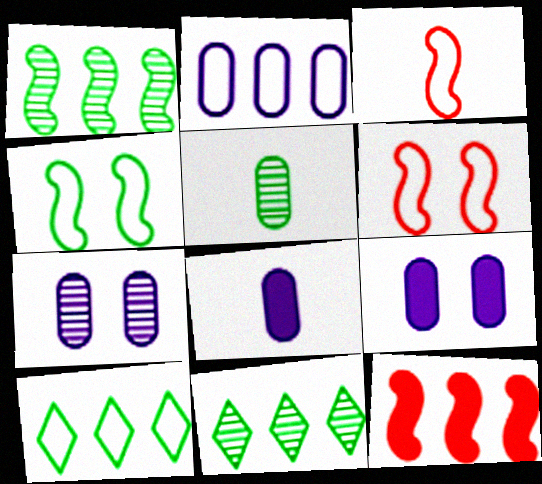[[2, 7, 8], 
[2, 11, 12], 
[3, 9, 11], 
[6, 8, 11]]